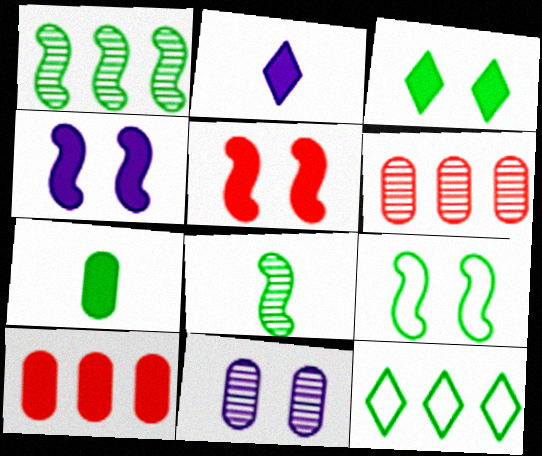[[2, 6, 9]]